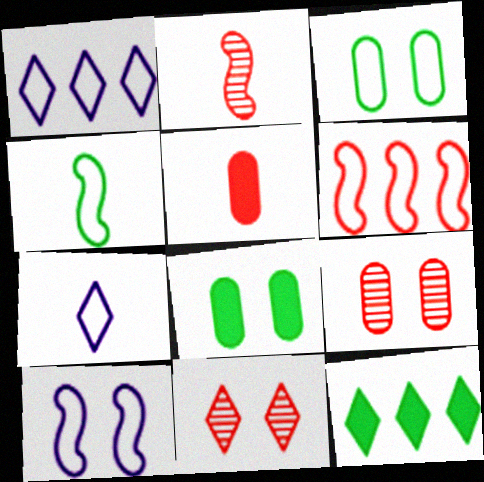[[1, 2, 8], 
[3, 6, 7], 
[4, 6, 10], 
[5, 6, 11], 
[7, 11, 12], 
[8, 10, 11]]